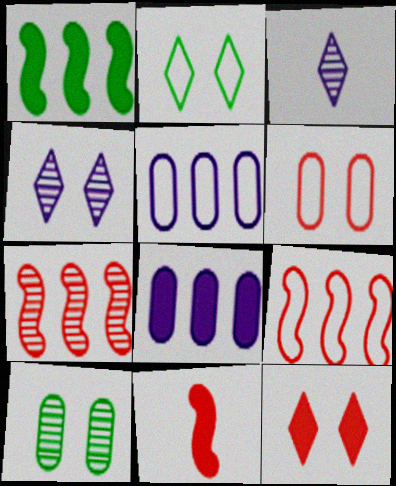[[1, 3, 6], 
[2, 4, 12], 
[3, 7, 10]]